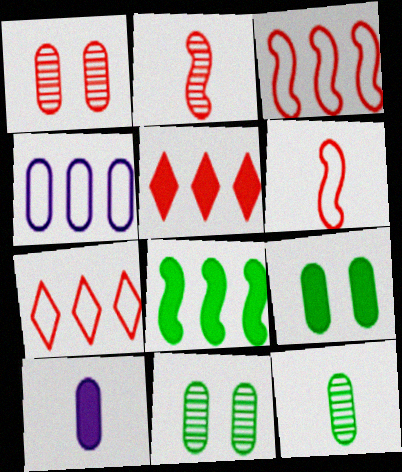[[1, 5, 6]]